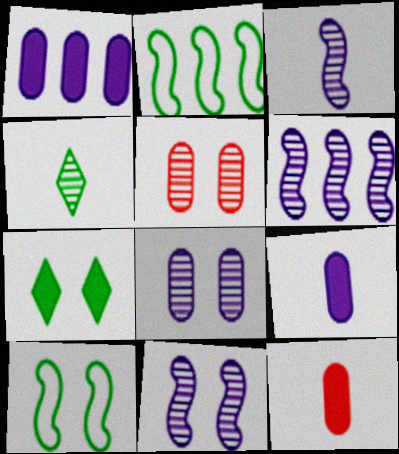[[3, 6, 11], 
[4, 5, 6]]